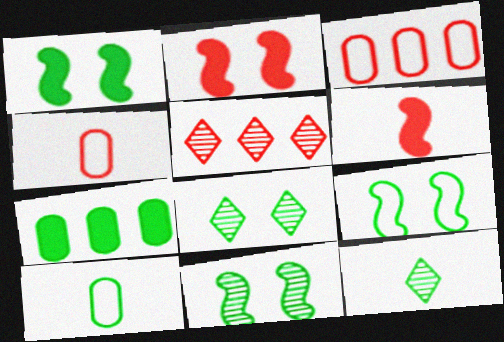[[1, 9, 11], 
[2, 4, 5], 
[7, 9, 12]]